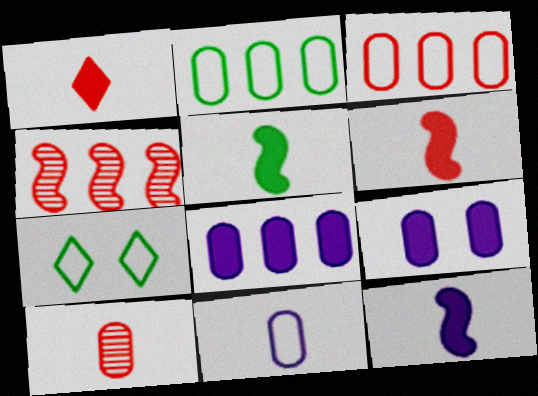[[2, 9, 10], 
[5, 6, 12]]